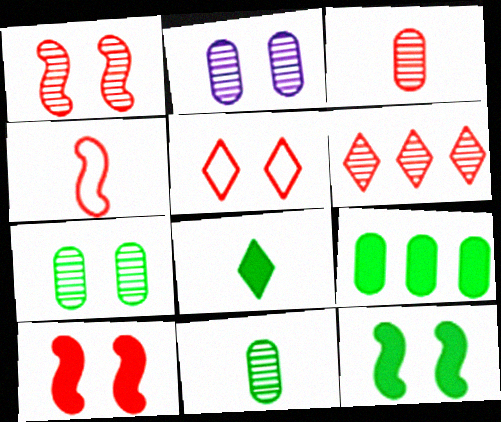[[1, 3, 6], 
[2, 5, 12], 
[8, 9, 12]]